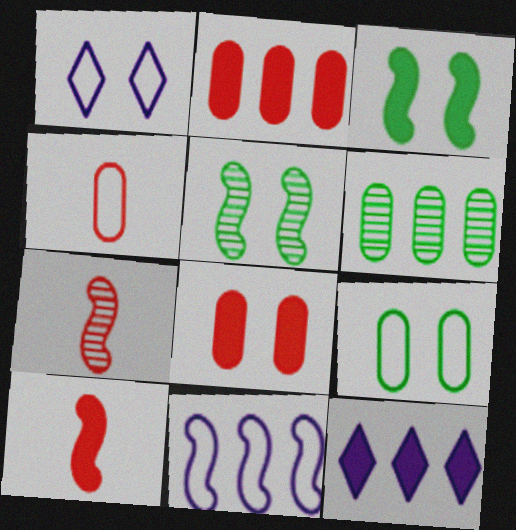[[1, 5, 8], 
[1, 6, 10], 
[3, 7, 11], 
[4, 5, 12], 
[5, 10, 11], 
[7, 9, 12]]